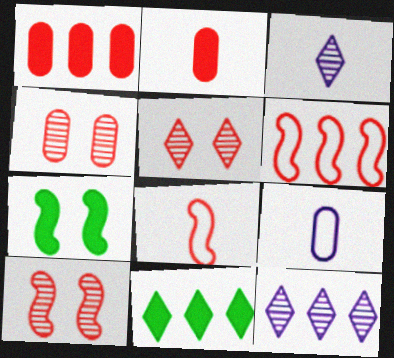[[1, 5, 8], 
[2, 5, 6], 
[4, 5, 10], 
[9, 10, 11]]